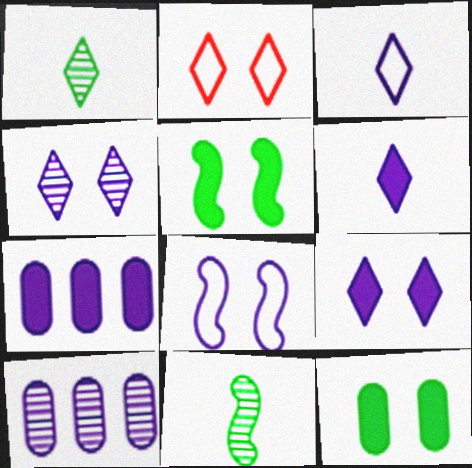[[2, 7, 11], 
[6, 8, 10]]